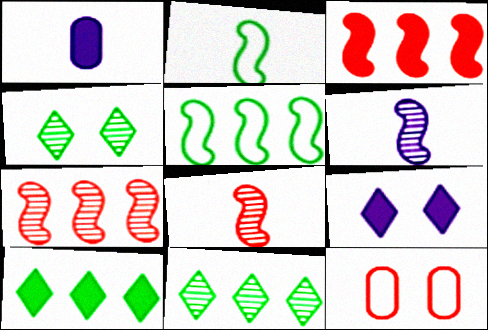[[6, 10, 12]]